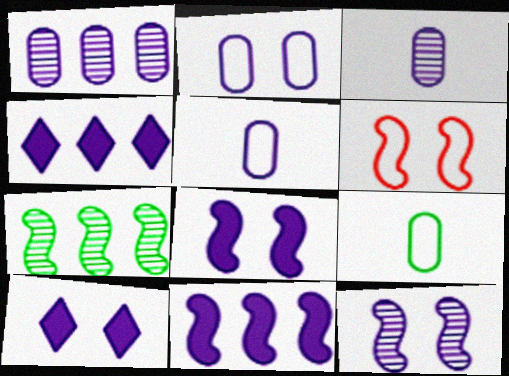[[2, 10, 12], 
[4, 5, 12]]